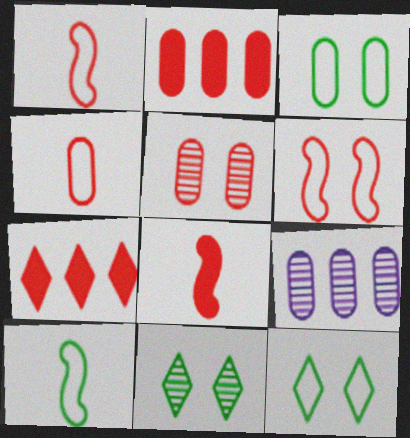[[1, 5, 7], 
[2, 4, 5], 
[8, 9, 12]]